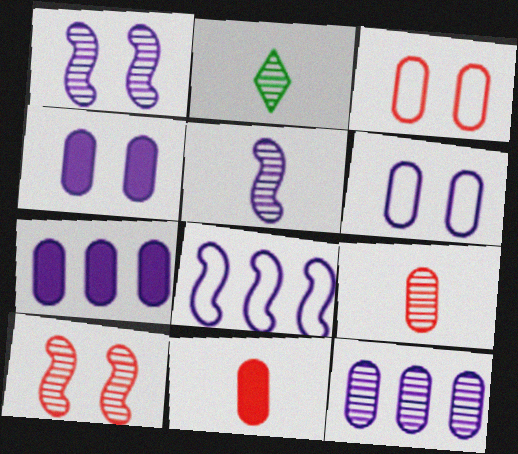[[2, 5, 9], 
[2, 10, 12]]